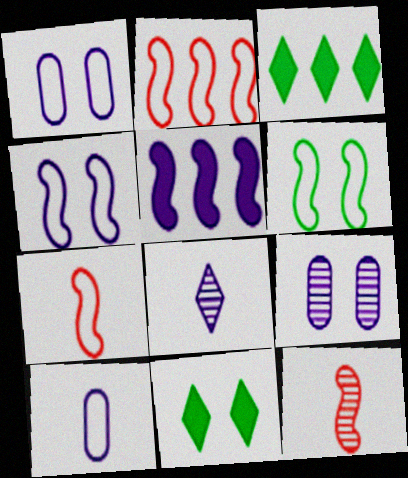[[1, 3, 12], 
[1, 5, 8], 
[3, 7, 9], 
[5, 6, 12]]